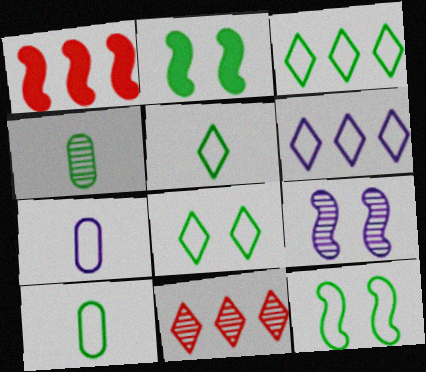[[2, 3, 4], 
[2, 7, 11], 
[3, 5, 8], 
[3, 10, 12], 
[4, 9, 11]]